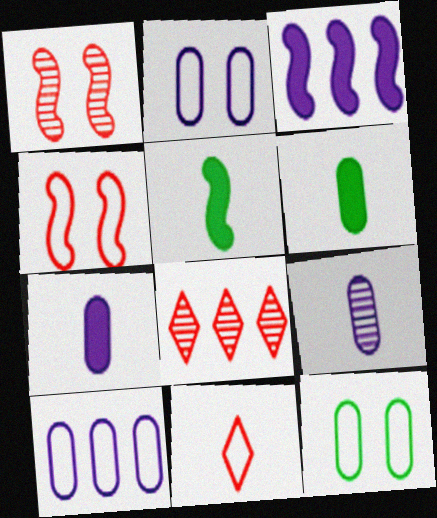[[2, 5, 8], 
[5, 9, 11]]